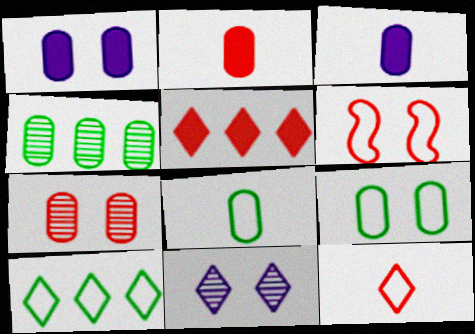[[1, 7, 9]]